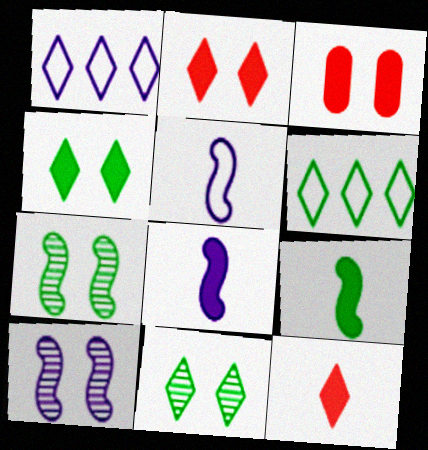[[1, 11, 12]]